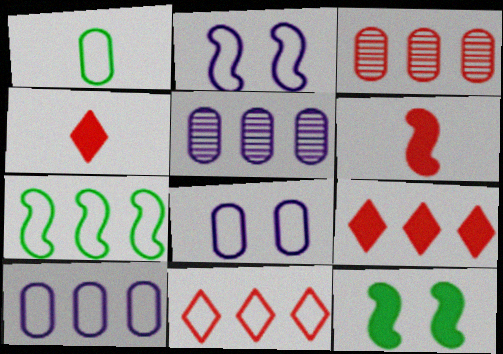[[1, 2, 11], 
[5, 7, 9], 
[7, 10, 11]]